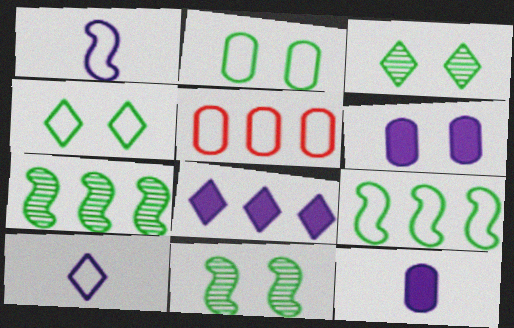[[1, 4, 5], 
[5, 7, 8]]